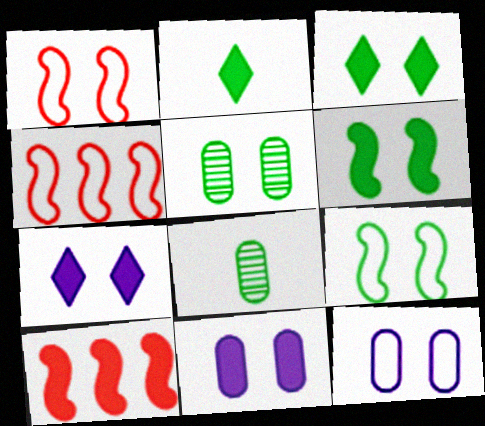[[1, 5, 7], 
[2, 10, 11], 
[3, 5, 9], 
[4, 7, 8]]